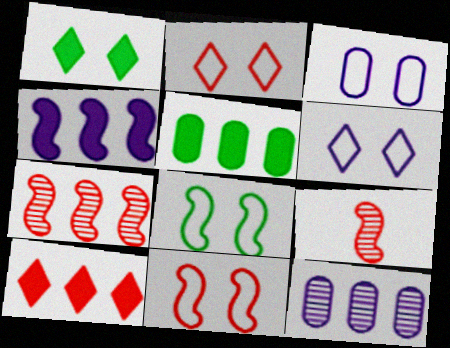[[2, 3, 8], 
[4, 5, 10], 
[4, 8, 9], 
[5, 6, 9]]